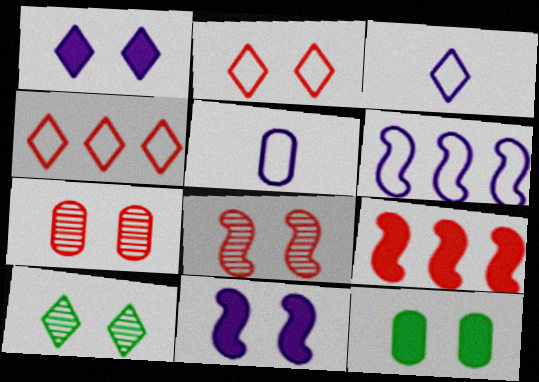[[1, 2, 10], 
[5, 9, 10]]